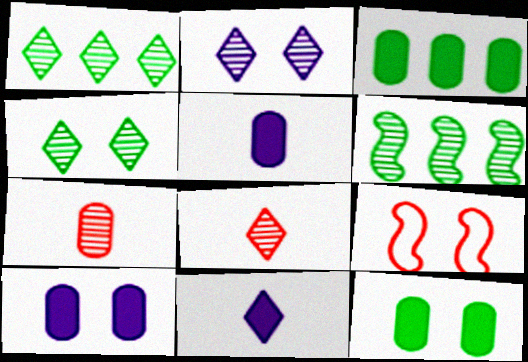[[1, 2, 8], 
[1, 5, 9], 
[2, 6, 7], 
[2, 9, 12], 
[4, 9, 10]]